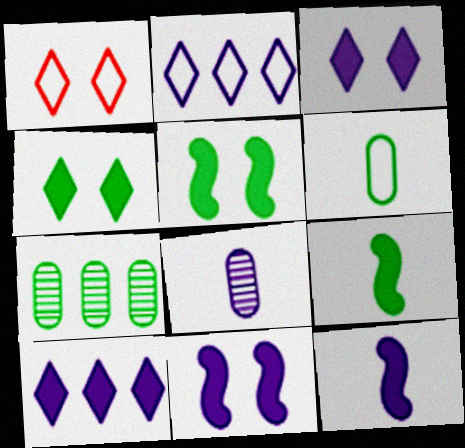[[1, 7, 12], 
[2, 8, 11]]